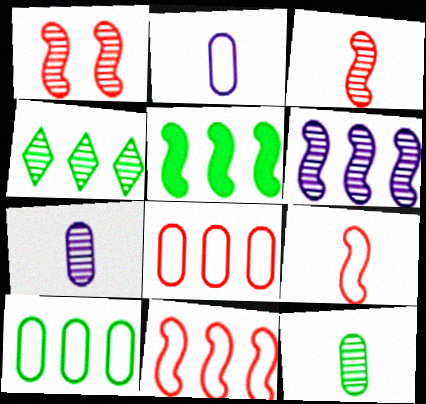[[1, 4, 7], 
[4, 5, 10], 
[5, 6, 11]]